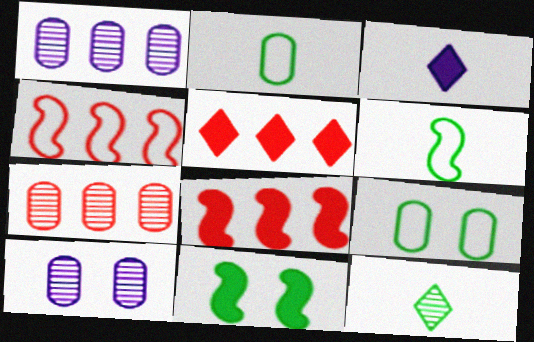[[4, 5, 7], 
[5, 6, 10]]